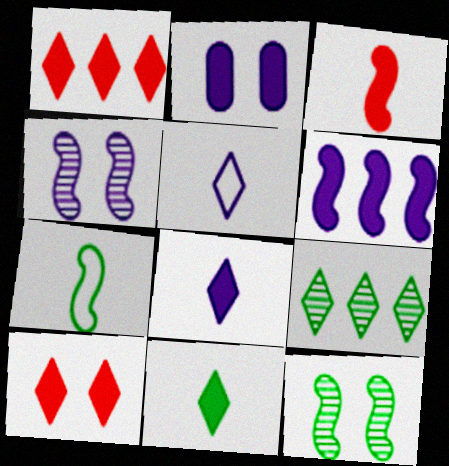[[2, 6, 8], 
[5, 9, 10]]